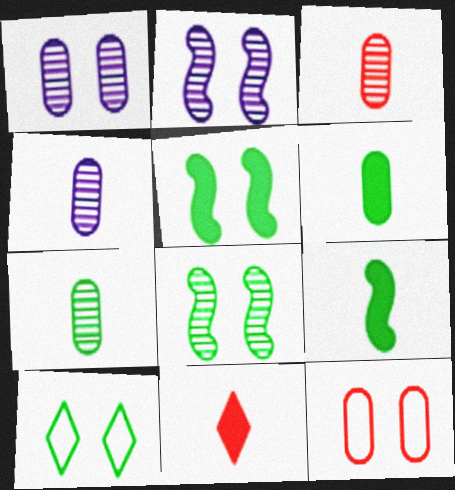[[3, 4, 7]]